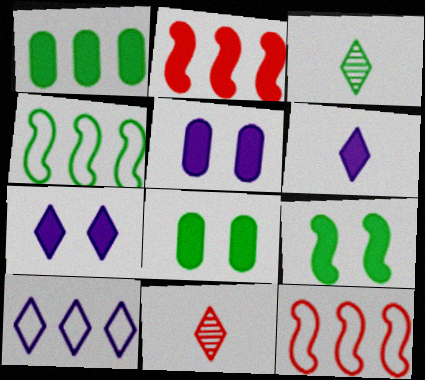[[2, 6, 8], 
[3, 4, 8], 
[3, 5, 12], 
[4, 5, 11]]